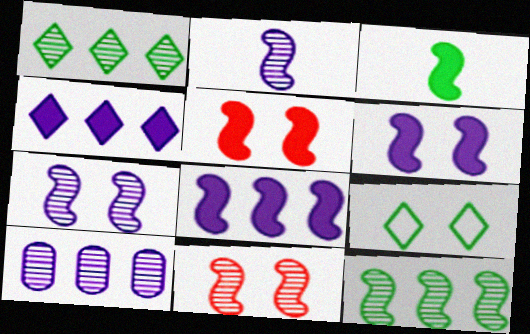[[2, 11, 12], 
[3, 5, 8]]